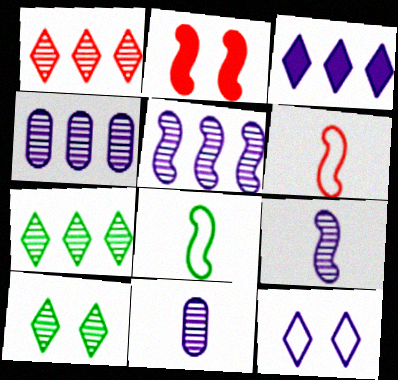[[2, 5, 8]]